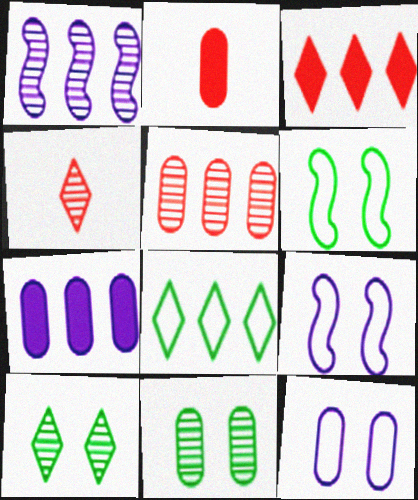[[1, 4, 11], 
[4, 6, 7]]